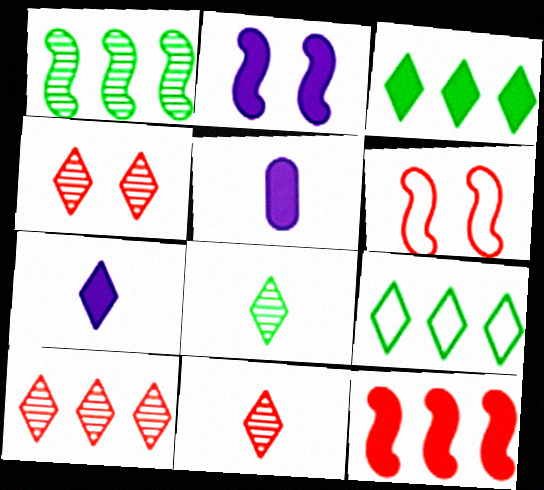[[4, 7, 9], 
[4, 10, 11]]